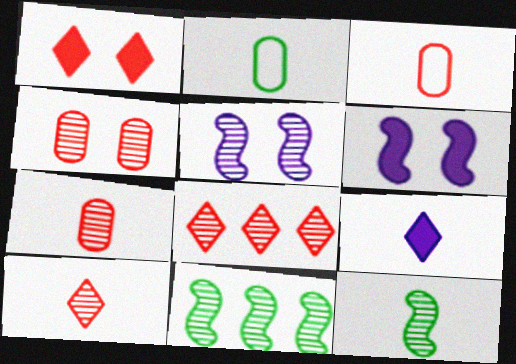[[2, 6, 8], 
[3, 9, 12]]